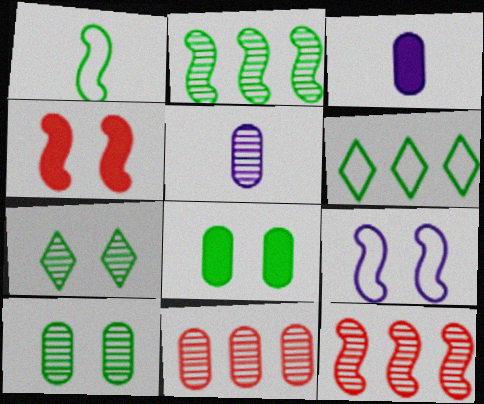[[4, 5, 6], 
[5, 7, 12], 
[5, 10, 11]]